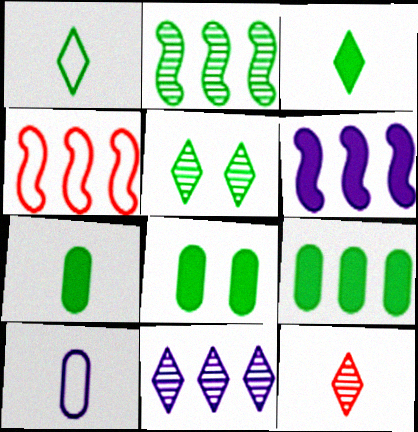[[1, 2, 8], 
[2, 4, 6], 
[4, 9, 11], 
[5, 11, 12], 
[7, 8, 9]]